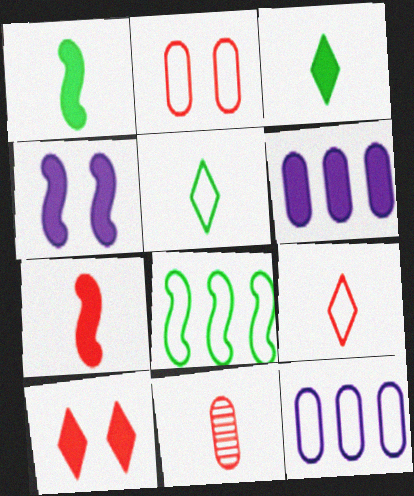[[1, 6, 10], 
[7, 9, 11]]